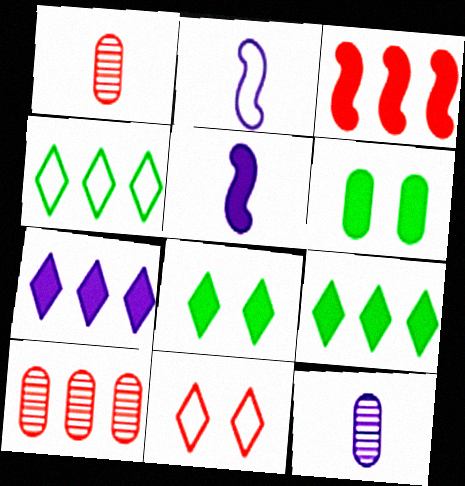[[1, 3, 11], 
[2, 8, 10]]